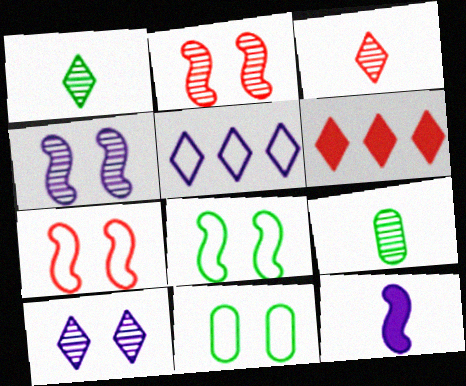[]